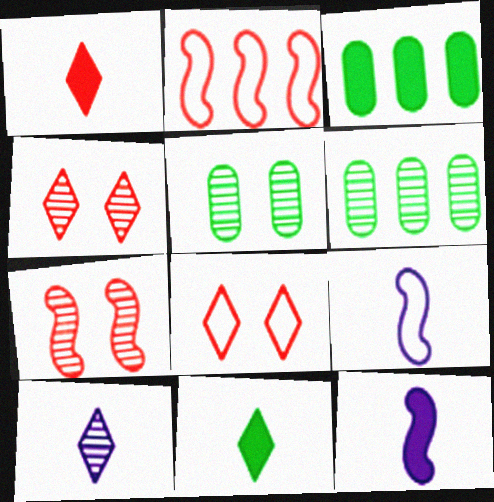[[3, 4, 9], 
[6, 7, 10], 
[6, 8, 12]]